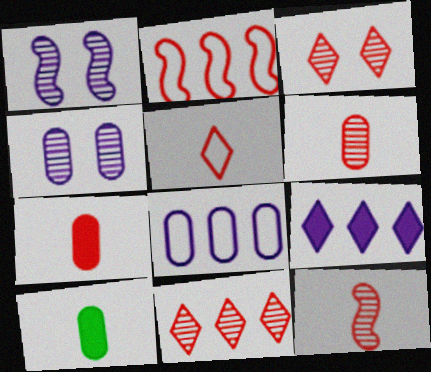[[2, 3, 7], 
[5, 7, 12]]